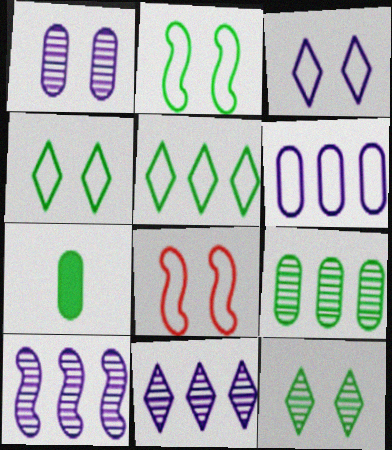[[7, 8, 11]]